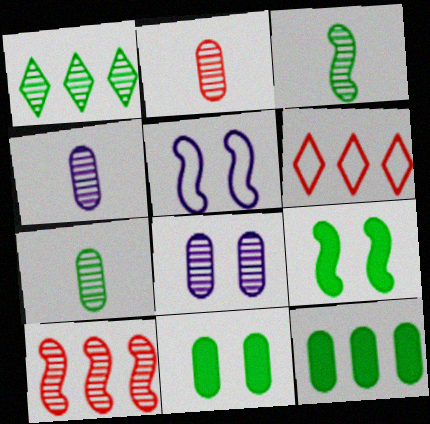[[2, 4, 7], 
[4, 6, 9]]